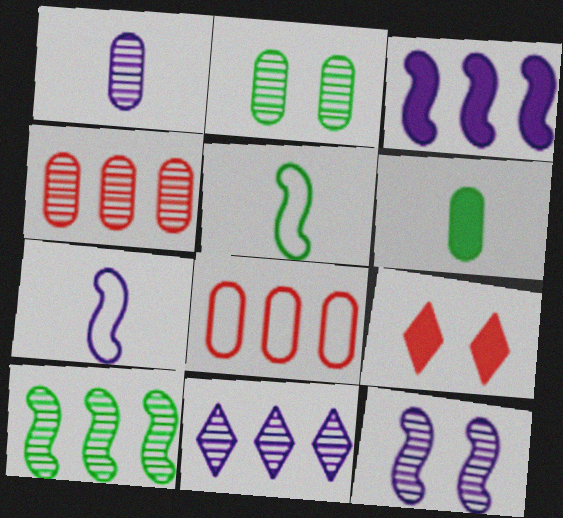[[1, 2, 4], 
[1, 11, 12], 
[3, 6, 9], 
[3, 7, 12], 
[4, 10, 11]]